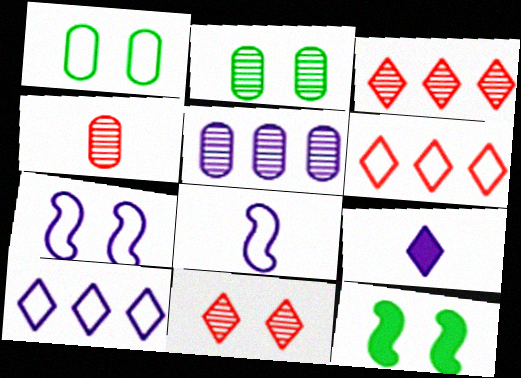[[1, 6, 8], 
[2, 4, 5], 
[4, 10, 12], 
[5, 7, 9]]